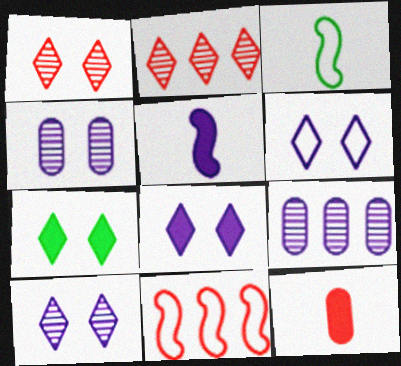[[1, 6, 7], 
[1, 11, 12], 
[5, 6, 9], 
[6, 8, 10]]